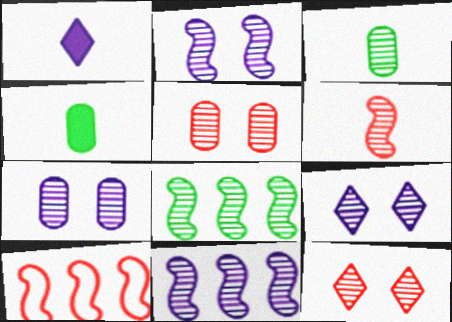[[2, 6, 8], 
[2, 7, 9], 
[3, 11, 12], 
[4, 9, 10]]